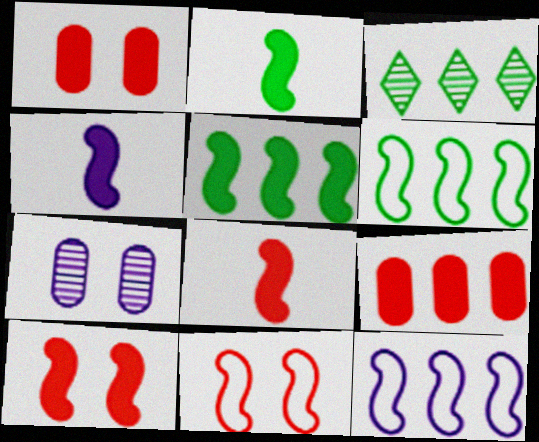[[2, 4, 8], 
[3, 9, 12], 
[4, 5, 10]]